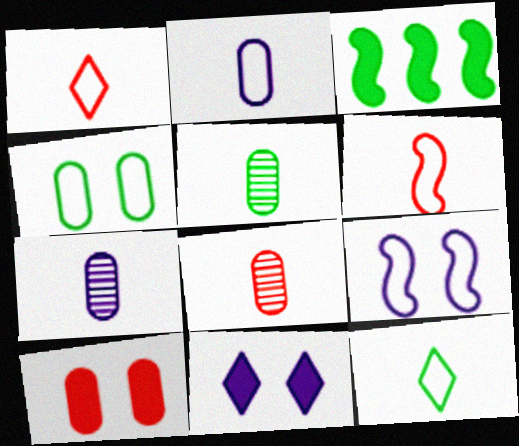[[2, 6, 12], 
[5, 7, 8]]